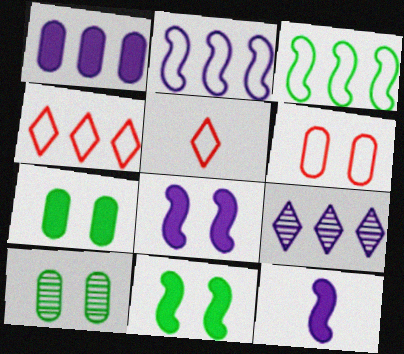[[1, 2, 9], 
[4, 10, 12]]